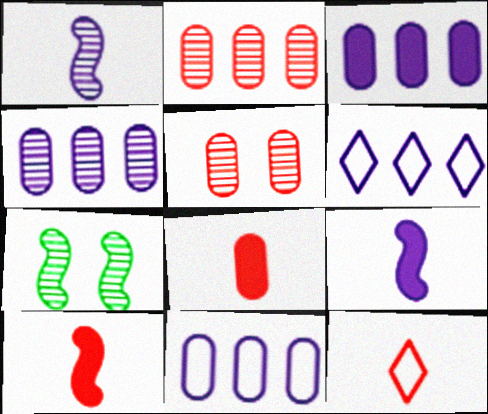[[3, 4, 11], 
[3, 7, 12], 
[6, 7, 8]]